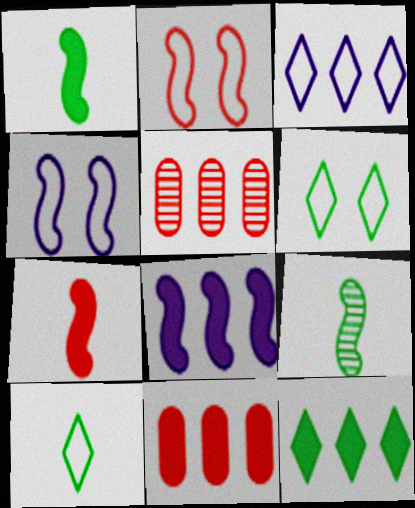[[2, 8, 9], 
[8, 11, 12]]